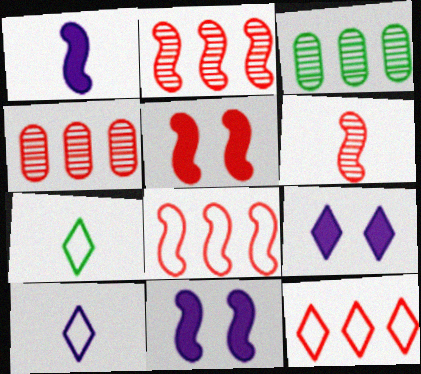[[3, 5, 10], 
[4, 7, 11], 
[5, 6, 8]]